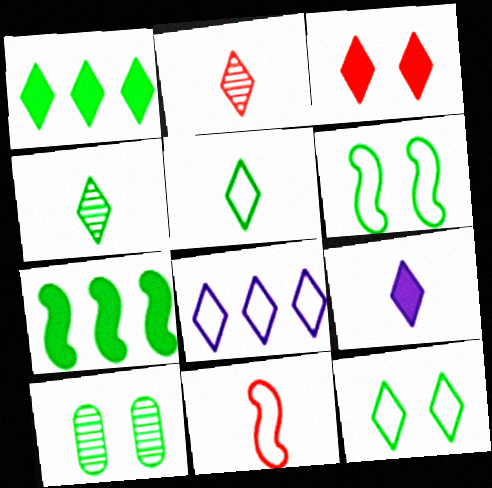[[1, 3, 9], 
[1, 4, 12], 
[2, 5, 9], 
[3, 4, 8], 
[5, 7, 10]]